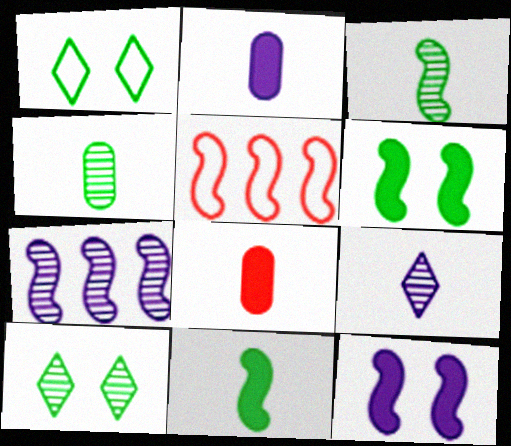[[1, 7, 8], 
[2, 5, 10], 
[3, 5, 12]]